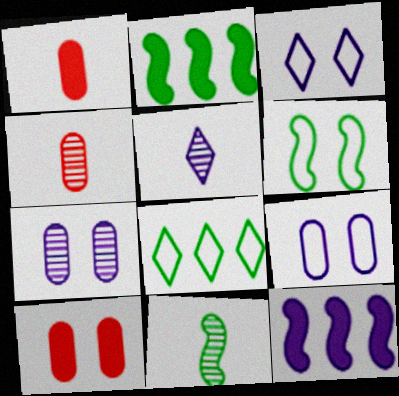[[2, 3, 4], 
[2, 6, 11], 
[4, 5, 11], 
[5, 9, 12]]